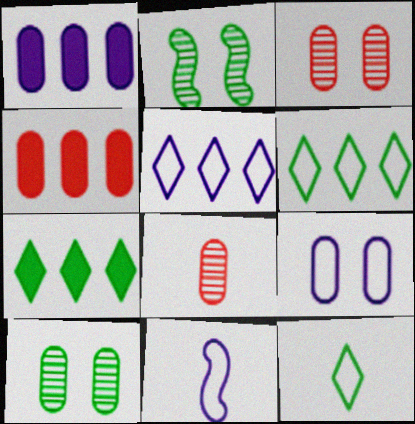[[3, 7, 11], 
[5, 9, 11]]